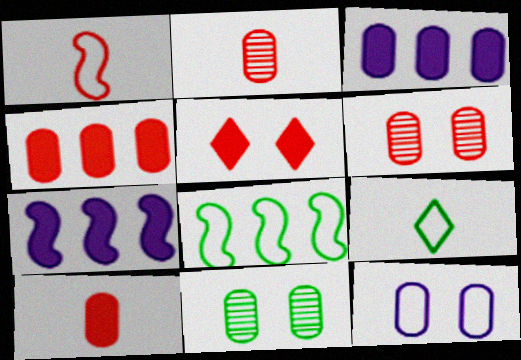[[6, 7, 9]]